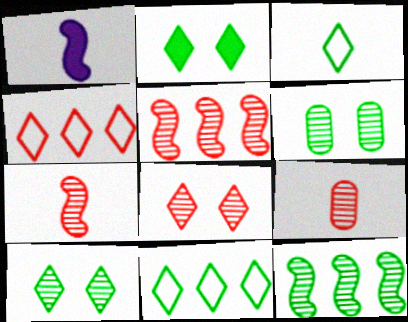[[1, 3, 9], 
[1, 4, 6], 
[5, 8, 9]]